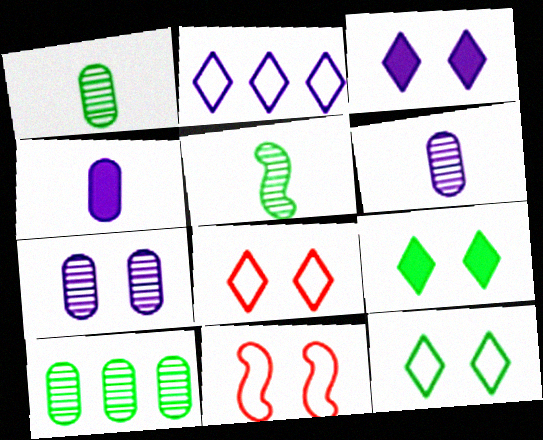[[7, 9, 11]]